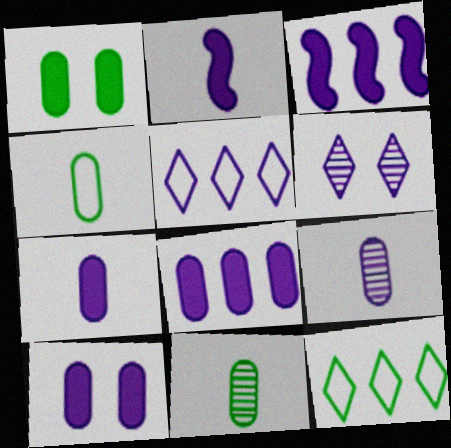[[7, 8, 10]]